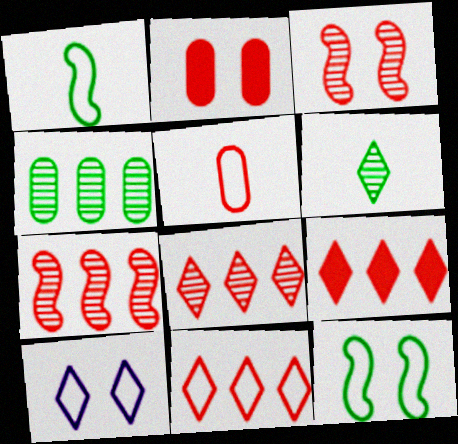[[3, 5, 9], 
[6, 9, 10], 
[8, 9, 11]]